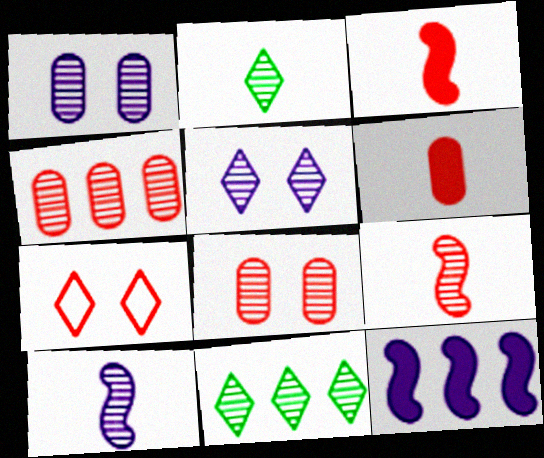[[1, 9, 11], 
[3, 4, 7], 
[8, 10, 11]]